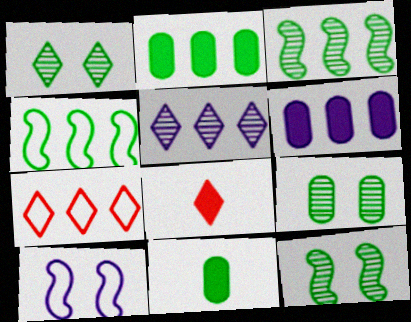[[1, 4, 11], 
[1, 9, 12], 
[3, 6, 7]]